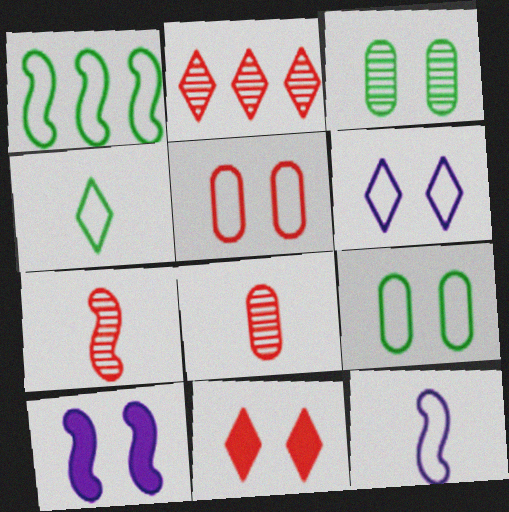[[1, 4, 9], 
[1, 7, 10]]